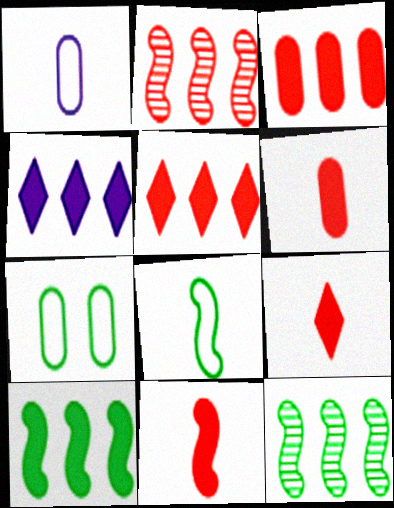[[3, 4, 10], 
[6, 9, 11]]